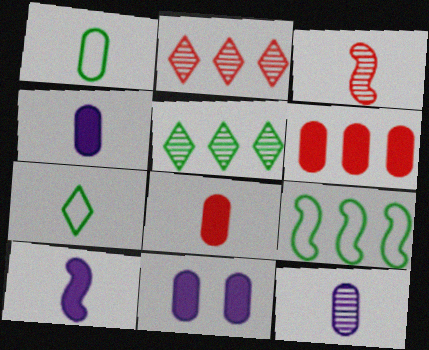[[1, 8, 12], 
[3, 4, 7]]